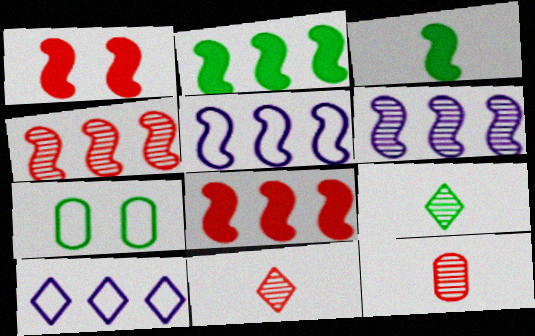[[2, 4, 5], 
[2, 7, 9]]